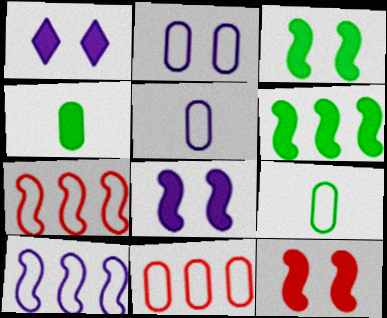[[2, 9, 11], 
[3, 8, 12]]